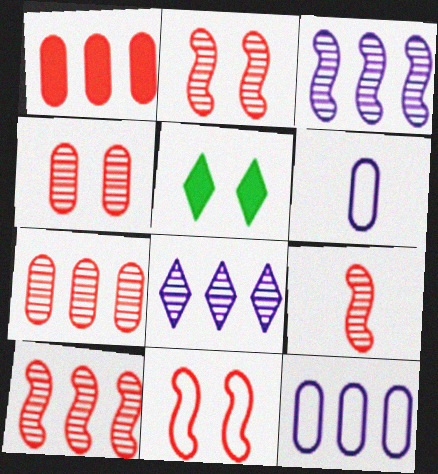[[2, 9, 10], 
[5, 6, 10], 
[5, 9, 12]]